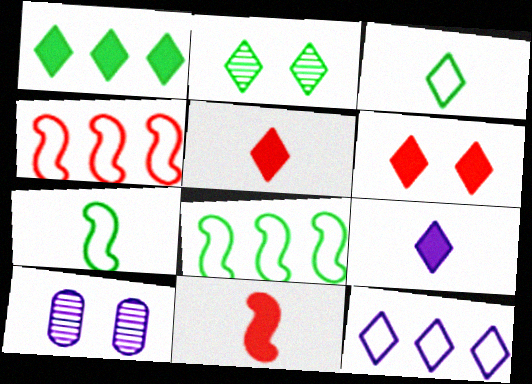[[1, 2, 3], 
[1, 6, 9], 
[2, 5, 12], 
[5, 8, 10]]